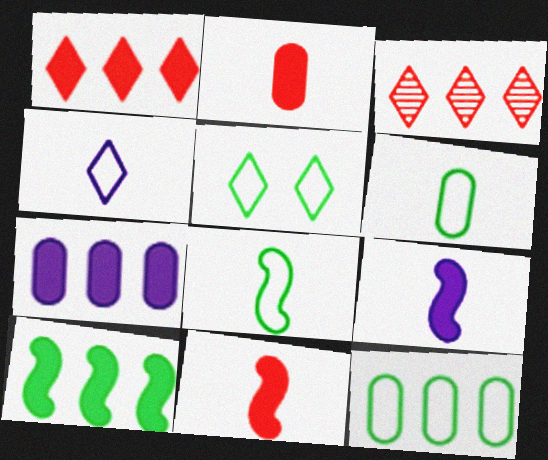[[1, 7, 10], 
[5, 8, 12]]